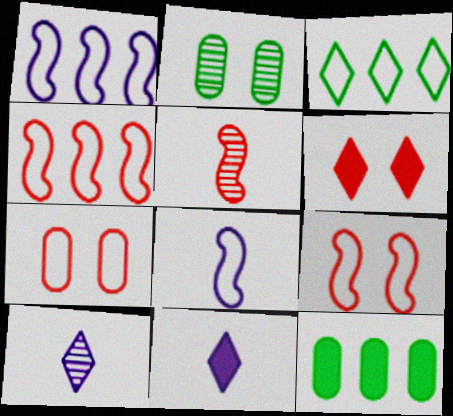[[2, 4, 11], 
[3, 6, 10], 
[3, 7, 8], 
[9, 10, 12]]